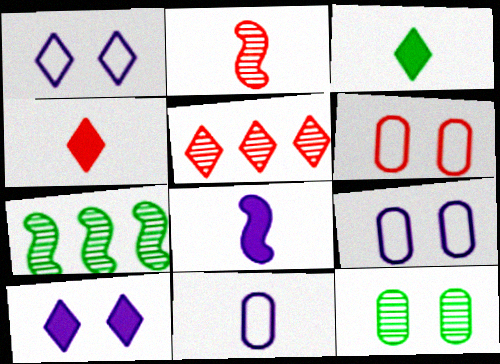[[1, 3, 5], 
[2, 3, 11], 
[4, 7, 9]]